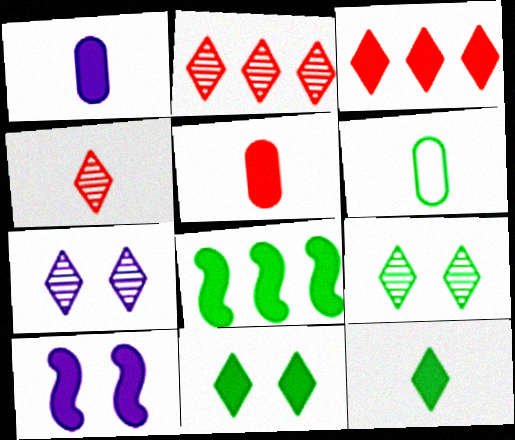[[2, 6, 10], 
[6, 8, 9]]